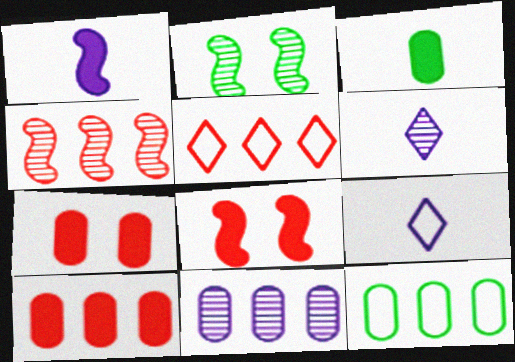[[2, 9, 10], 
[4, 5, 10], 
[6, 8, 12], 
[10, 11, 12]]